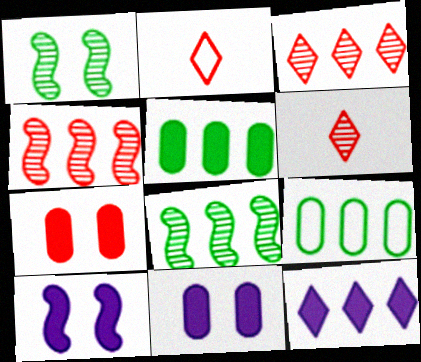[[2, 4, 7], 
[2, 8, 11], 
[4, 9, 12], 
[6, 9, 10]]